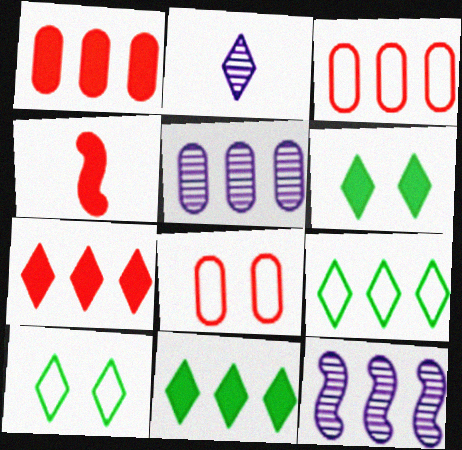[[1, 9, 12], 
[2, 7, 10], 
[3, 11, 12], 
[4, 5, 10]]